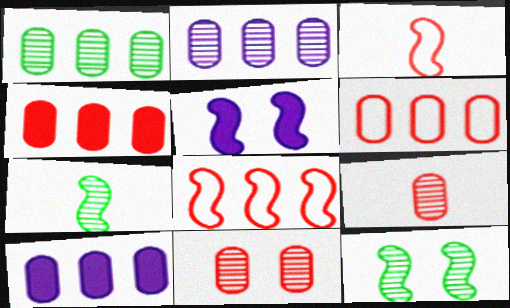[[1, 6, 10], 
[5, 7, 8]]